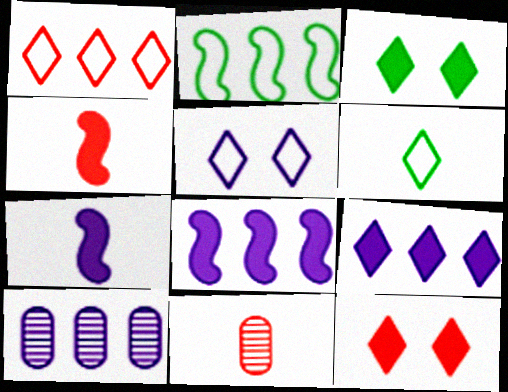[[1, 5, 6], 
[5, 7, 10], 
[6, 7, 11]]